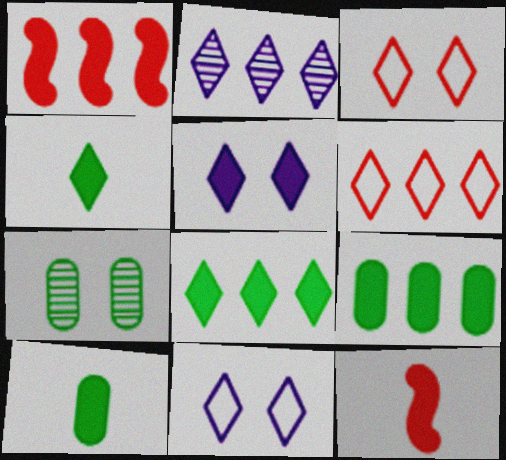[[1, 5, 10], 
[2, 3, 4], 
[2, 6, 8], 
[5, 9, 12]]